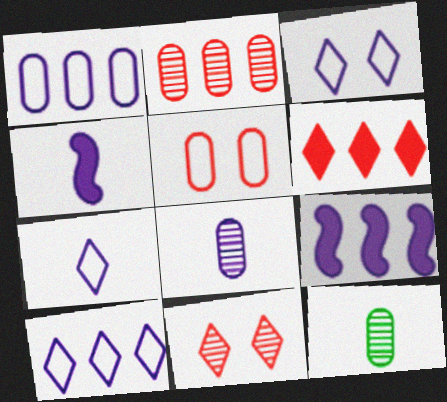[[3, 7, 10], 
[3, 8, 9], 
[4, 7, 8]]